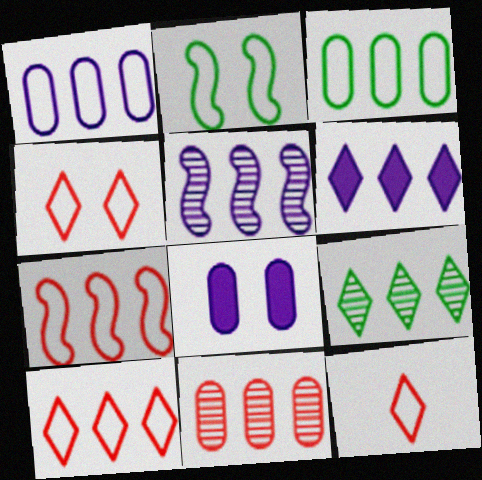[[1, 2, 12], 
[1, 5, 6], 
[4, 10, 12], 
[5, 9, 11], 
[6, 9, 10]]